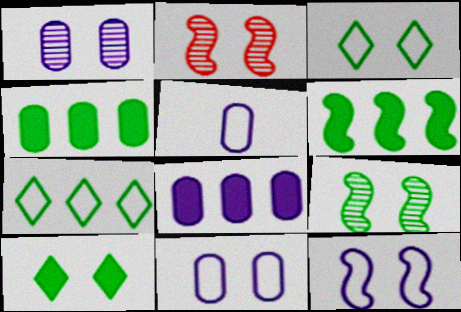[[1, 5, 8], 
[2, 10, 11]]